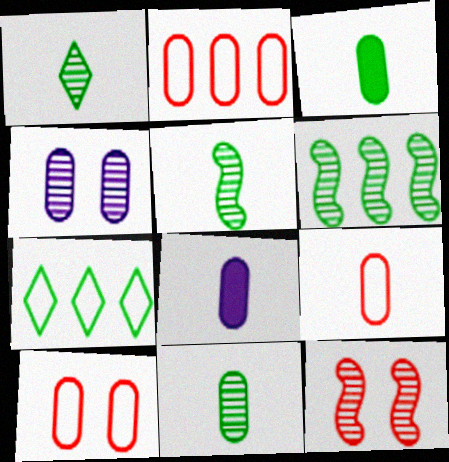[[1, 5, 11], 
[2, 3, 4], 
[2, 9, 10], 
[7, 8, 12], 
[8, 9, 11]]